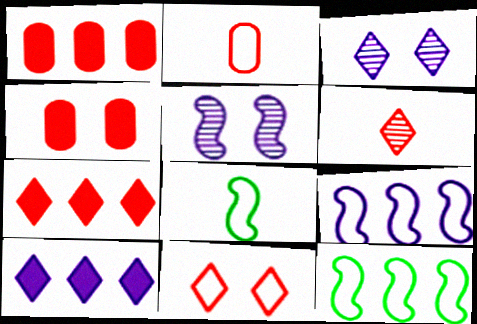[[1, 3, 8], 
[6, 7, 11]]